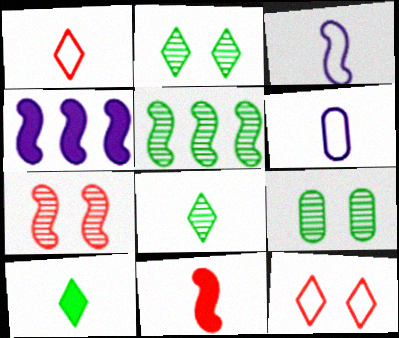[[1, 4, 9], 
[5, 8, 9], 
[6, 8, 11]]